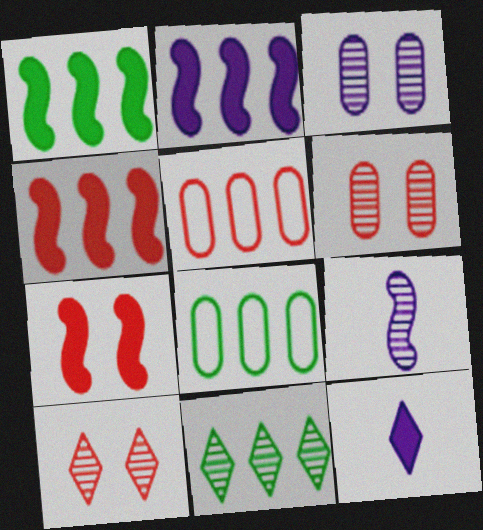[[1, 2, 4], 
[1, 8, 11], 
[2, 5, 11], 
[6, 9, 11]]